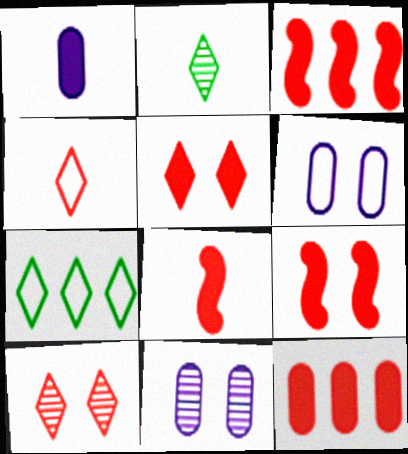[[2, 3, 6], 
[3, 8, 9], 
[5, 8, 12], 
[7, 8, 11]]